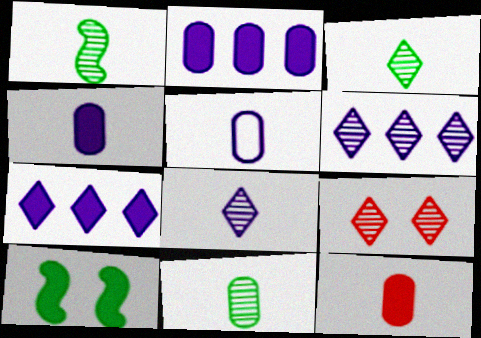[[1, 3, 11], 
[3, 6, 9], 
[5, 11, 12], 
[7, 10, 12]]